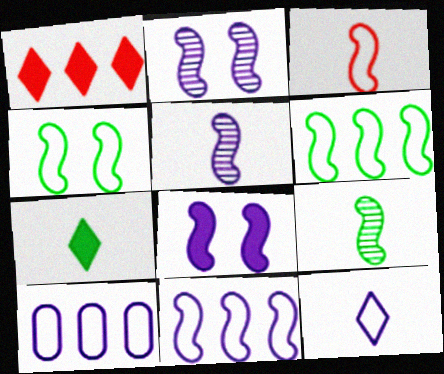[[3, 4, 11], 
[5, 8, 11]]